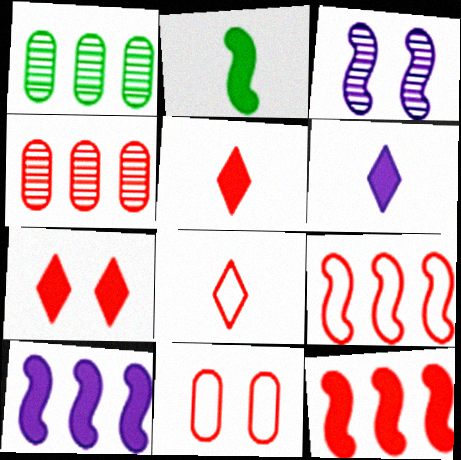[[2, 3, 9], 
[8, 9, 11]]